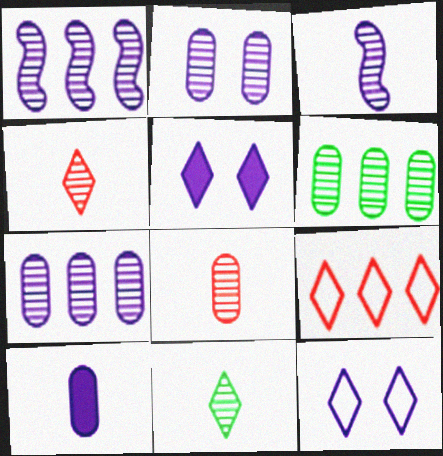[[1, 10, 12], 
[2, 6, 8], 
[3, 8, 11], 
[5, 9, 11]]